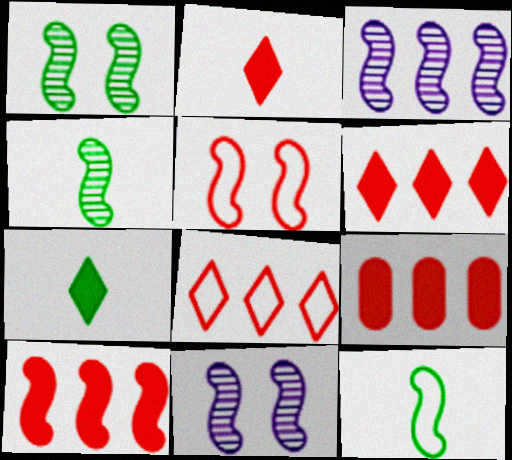[[6, 9, 10], 
[10, 11, 12]]